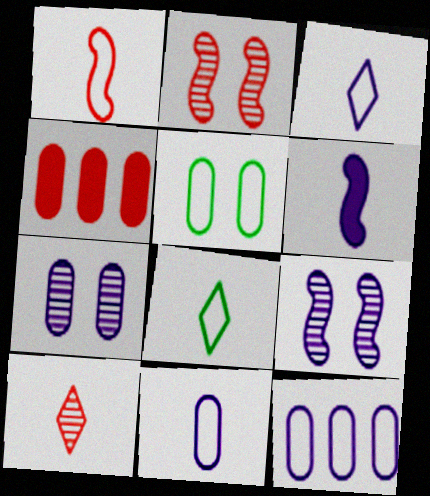[[1, 8, 11], 
[4, 8, 9]]